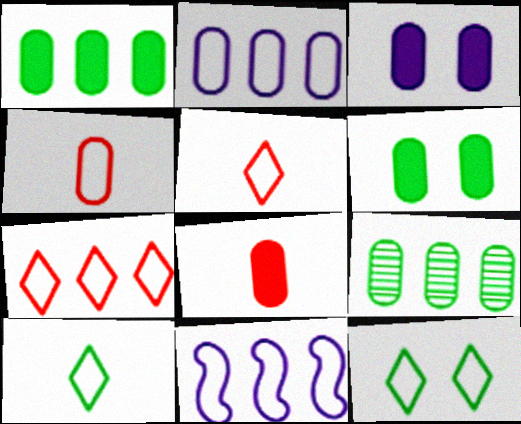[[1, 3, 8], 
[3, 4, 9], 
[4, 11, 12]]